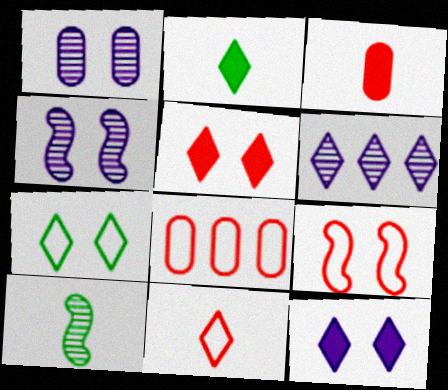[[2, 4, 8], 
[8, 9, 11], 
[8, 10, 12]]